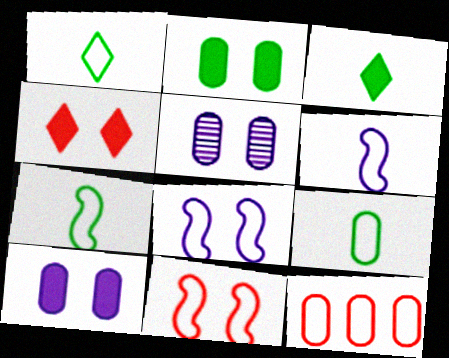[[1, 7, 9], 
[1, 8, 12]]